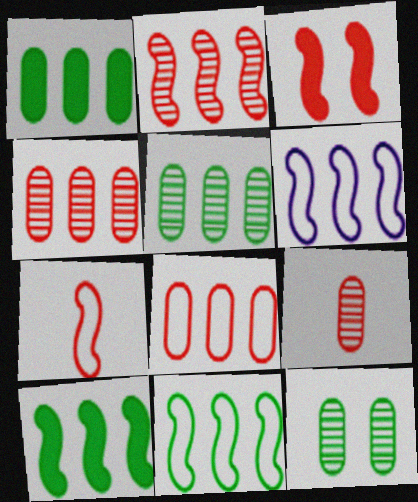[[2, 3, 7], 
[2, 6, 10]]